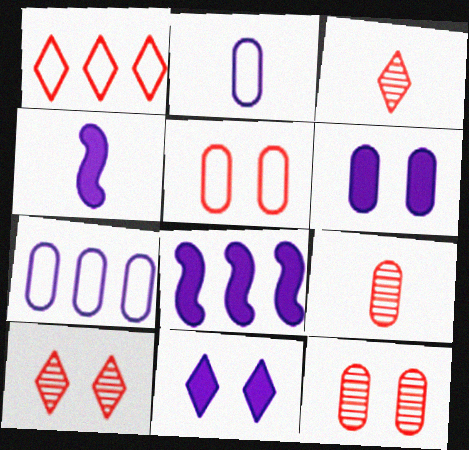[]